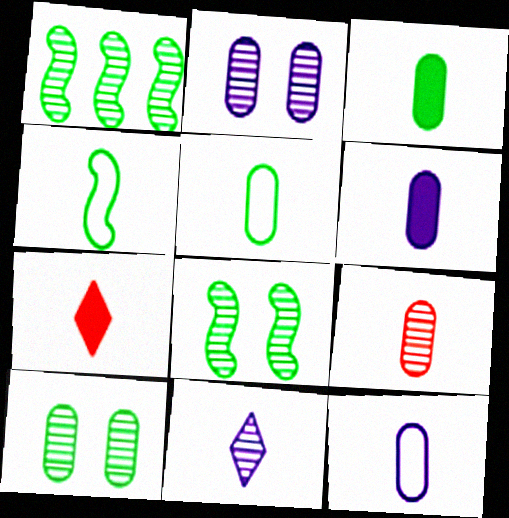[[3, 9, 12], 
[5, 6, 9]]